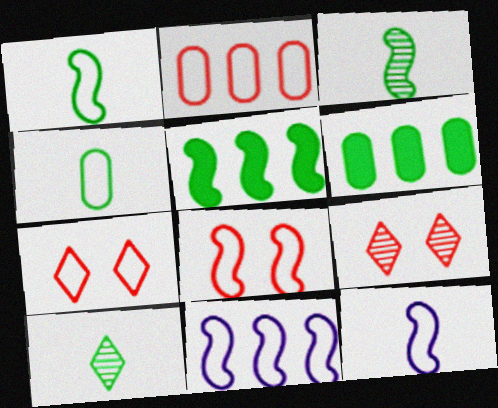[[1, 8, 11], 
[4, 7, 11], 
[6, 9, 12]]